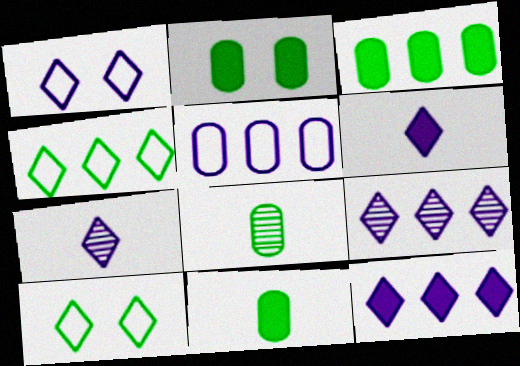[[1, 6, 9], 
[1, 7, 12], 
[2, 3, 11]]